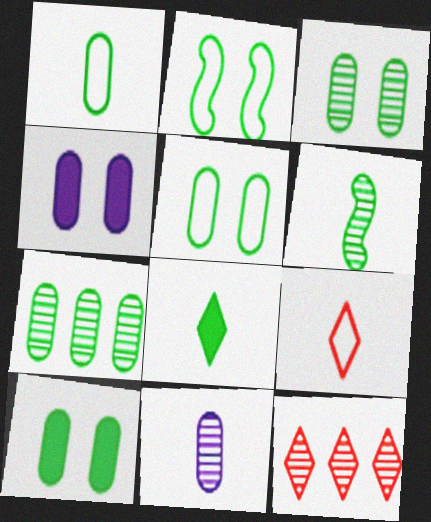[[1, 6, 8], 
[1, 7, 10], 
[2, 7, 8], 
[3, 5, 10]]